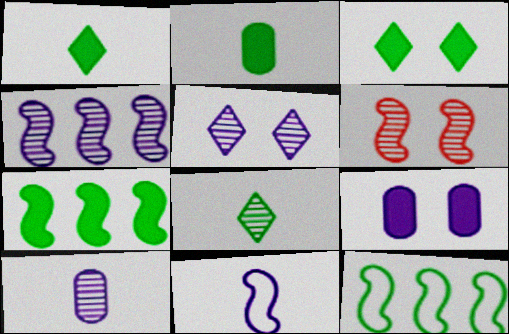[[2, 3, 7], 
[4, 5, 10], 
[6, 7, 11]]